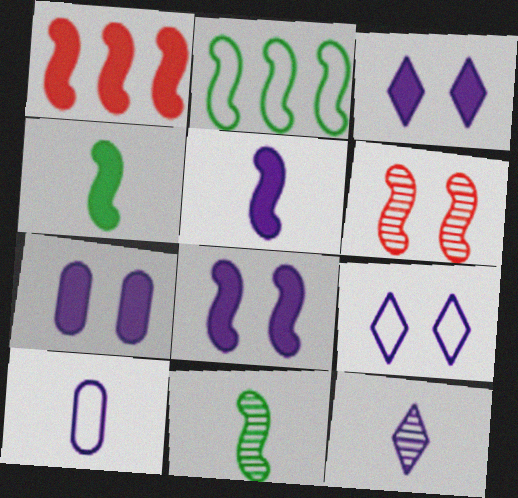[[1, 4, 8], 
[2, 5, 6], 
[3, 7, 8], 
[5, 10, 12]]